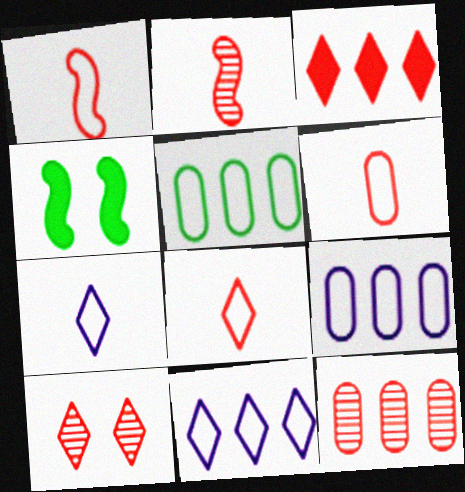[[1, 6, 8], 
[2, 10, 12], 
[3, 8, 10], 
[4, 7, 12]]